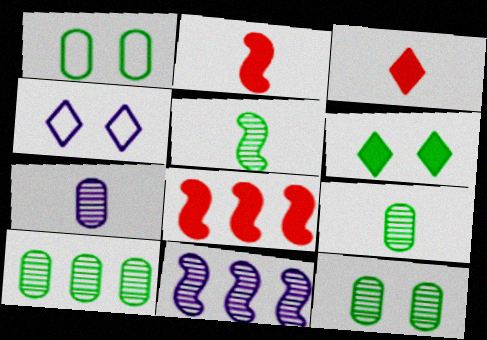[[1, 3, 11], 
[2, 4, 10], 
[4, 8, 9], 
[9, 10, 12]]